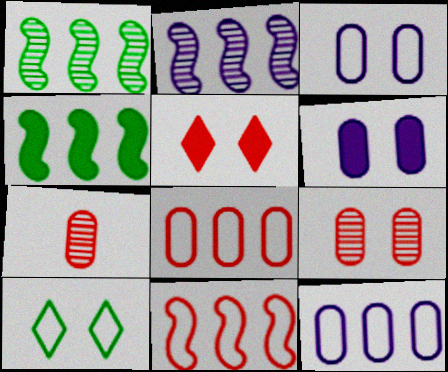[[2, 4, 11], 
[5, 7, 11]]